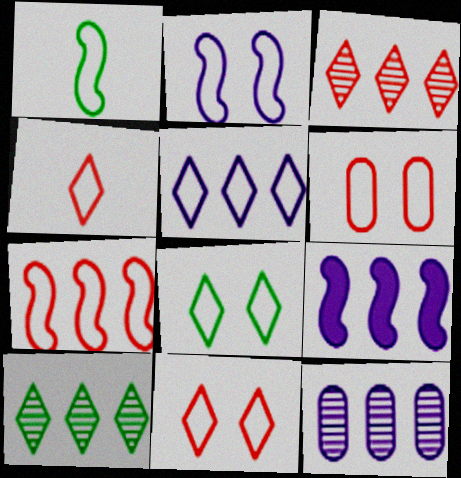[[1, 2, 7], 
[1, 5, 6], 
[2, 6, 8], 
[4, 5, 8], 
[4, 6, 7], 
[5, 9, 12]]